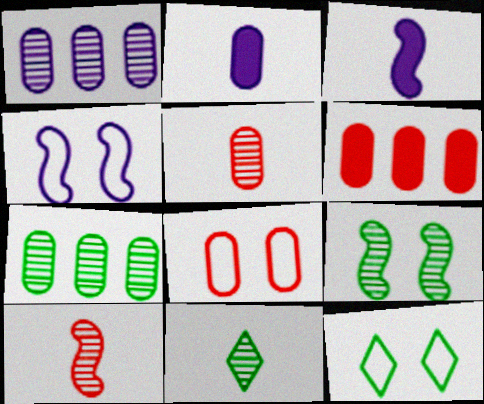[[2, 7, 8], 
[4, 6, 11], 
[4, 8, 12], 
[5, 6, 8], 
[7, 9, 11]]